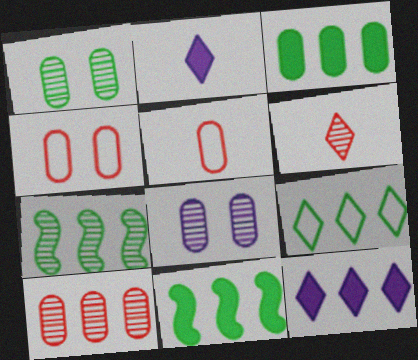[[2, 4, 7], 
[3, 5, 8], 
[3, 7, 9], 
[6, 7, 8]]